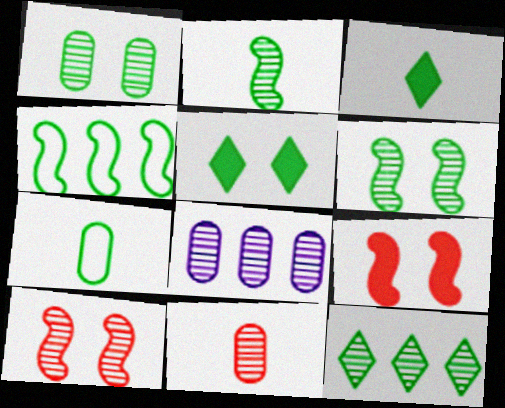[[1, 2, 12], 
[1, 3, 4], 
[1, 8, 11], 
[2, 3, 7]]